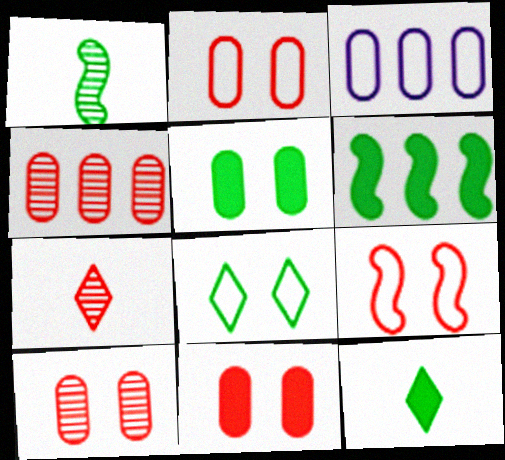[[2, 10, 11], 
[5, 6, 12]]